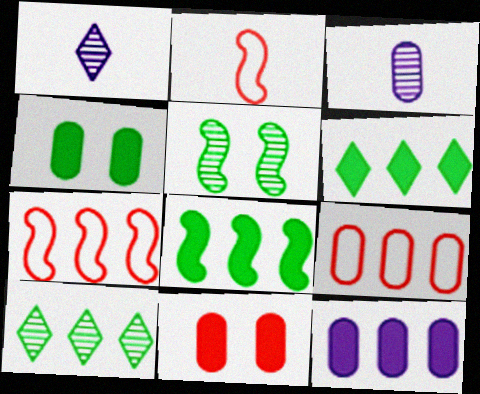[[1, 4, 7], 
[3, 4, 9], 
[7, 10, 12]]